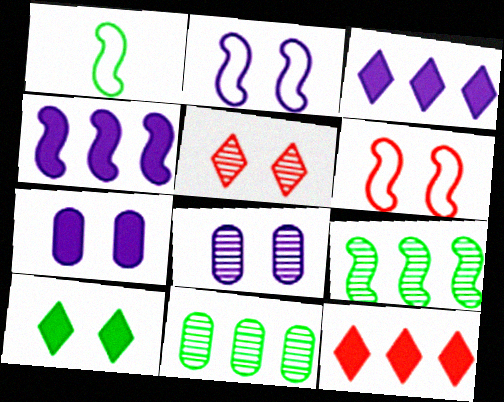[[1, 8, 12], 
[1, 10, 11], 
[6, 8, 10]]